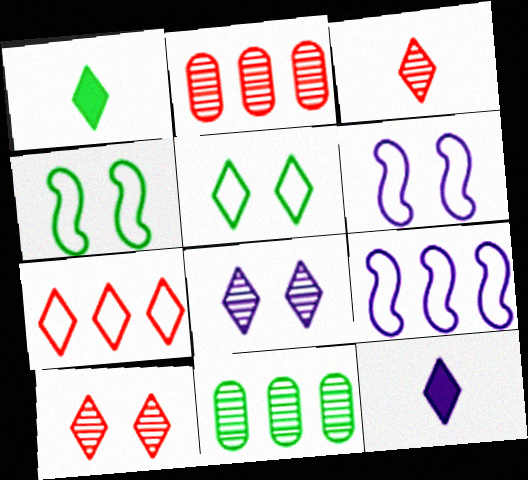[[1, 2, 6], 
[1, 4, 11], 
[1, 7, 8], 
[2, 4, 12]]